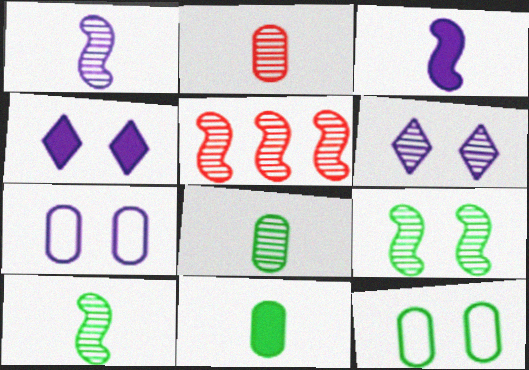[[1, 5, 9], 
[5, 6, 8]]